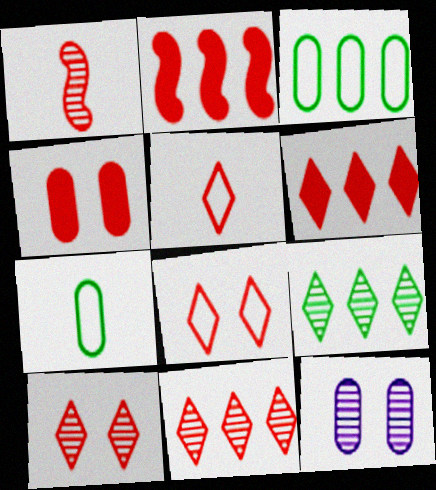[[1, 9, 12], 
[5, 6, 10]]